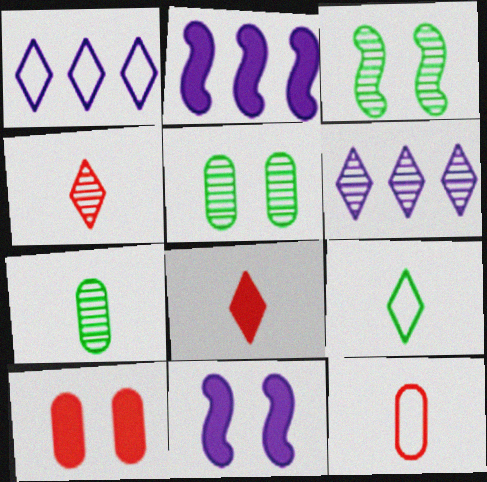[]